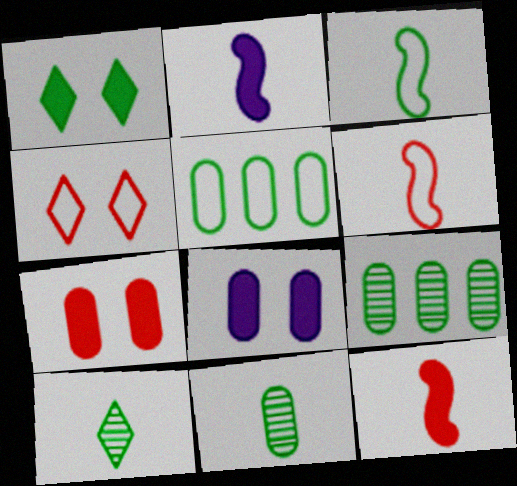[[1, 3, 9], 
[2, 4, 9]]